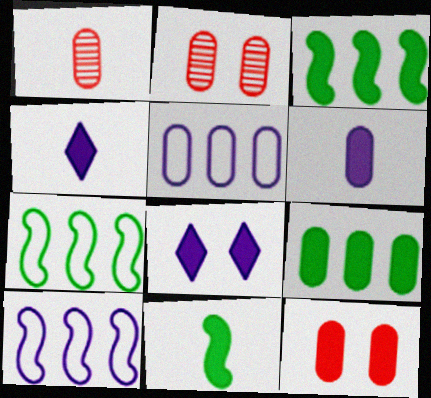[[1, 7, 8], 
[2, 4, 7], 
[3, 4, 12], 
[6, 9, 12]]